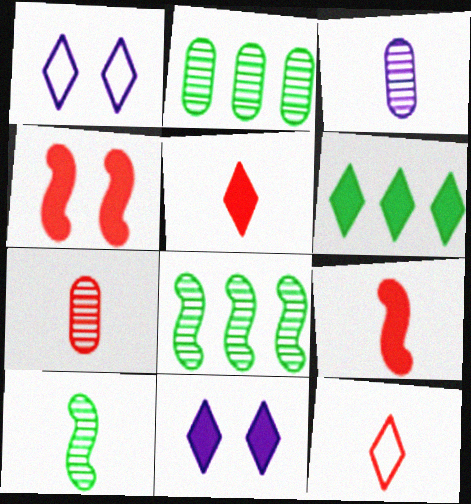[[1, 2, 9], 
[5, 6, 11], 
[7, 9, 12]]